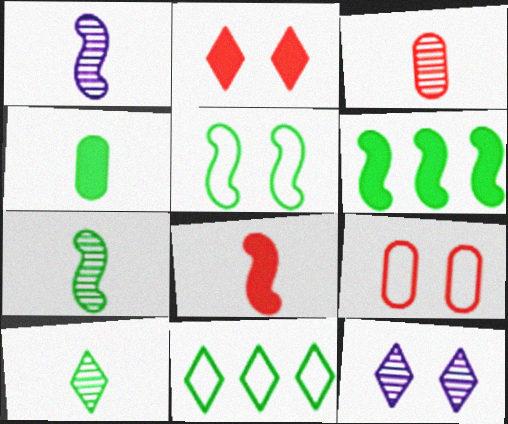[[1, 3, 10], 
[5, 6, 7]]